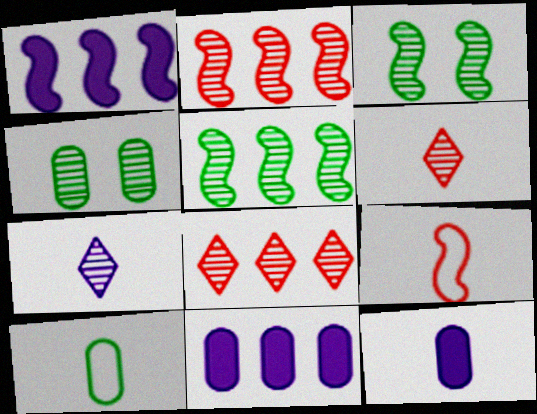[[1, 3, 9], 
[2, 4, 7]]